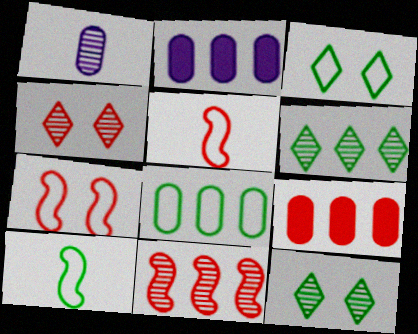[[1, 11, 12], 
[2, 4, 10], 
[2, 5, 12], 
[3, 8, 10], 
[4, 5, 9]]